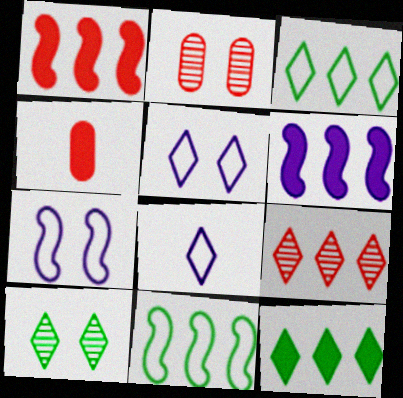[]